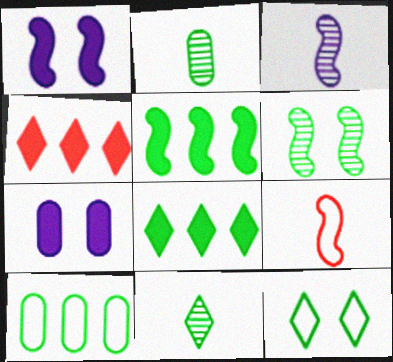[[2, 5, 12], 
[8, 11, 12]]